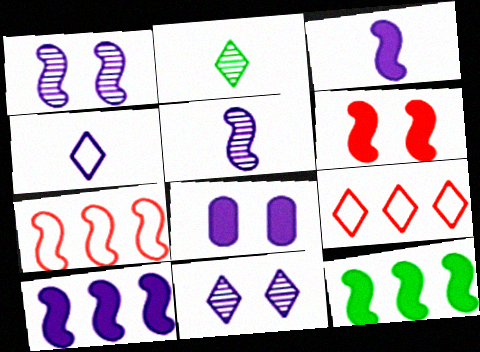[[2, 7, 8], 
[3, 6, 12]]